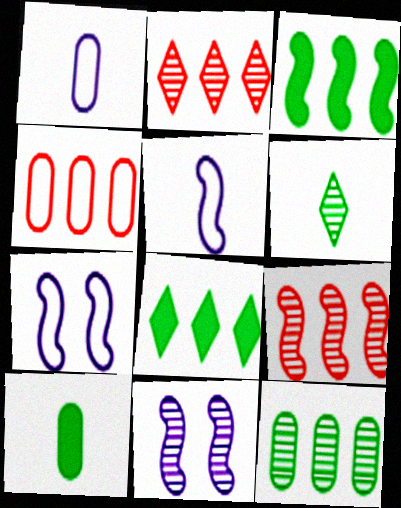[[2, 7, 10]]